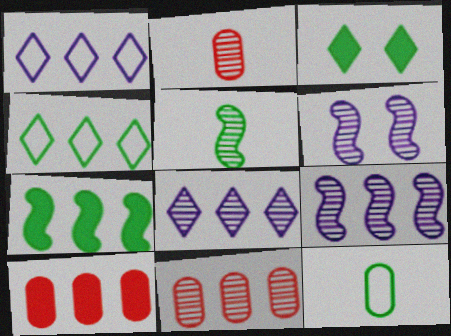[[1, 7, 11], 
[4, 9, 10]]